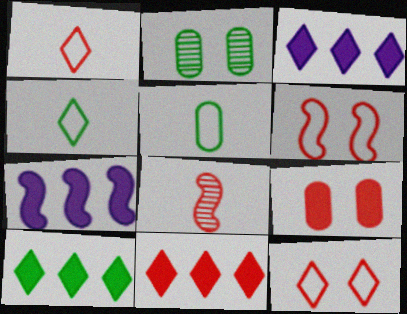[[1, 2, 7], 
[3, 10, 11]]